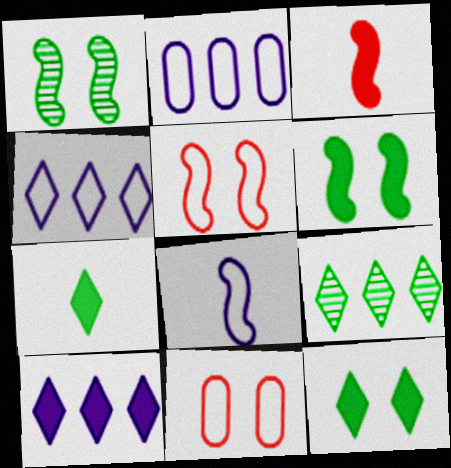[]